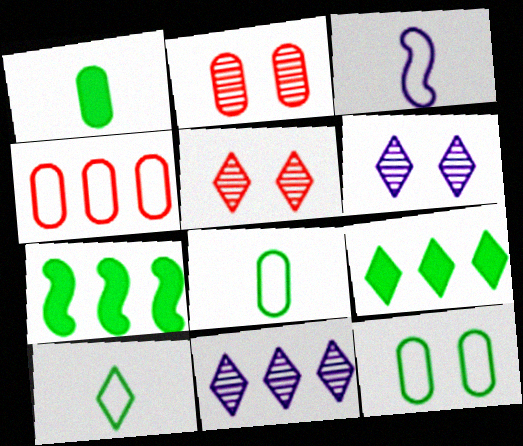[[2, 3, 9], 
[4, 7, 11]]